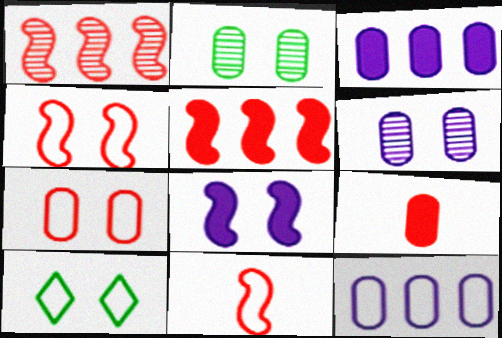[[2, 9, 12], 
[10, 11, 12]]